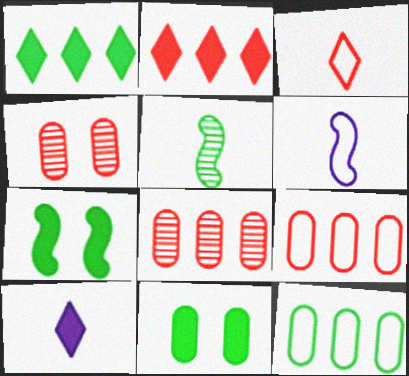[[1, 4, 6]]